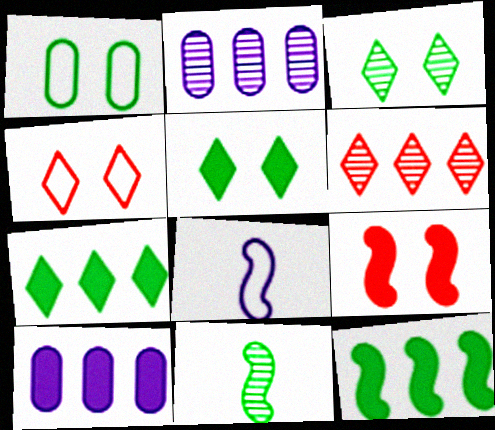[[1, 7, 11], 
[4, 10, 11]]